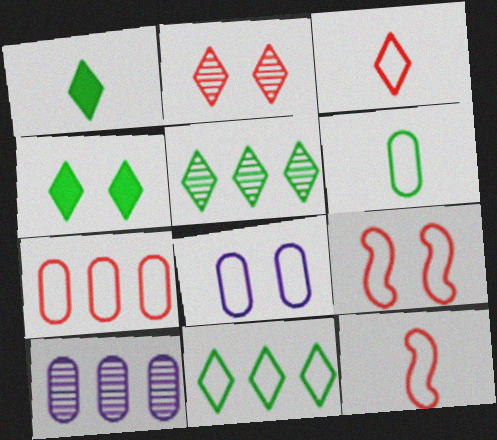[[1, 9, 10], 
[3, 7, 9], 
[4, 10, 12], 
[6, 7, 8], 
[8, 11, 12]]